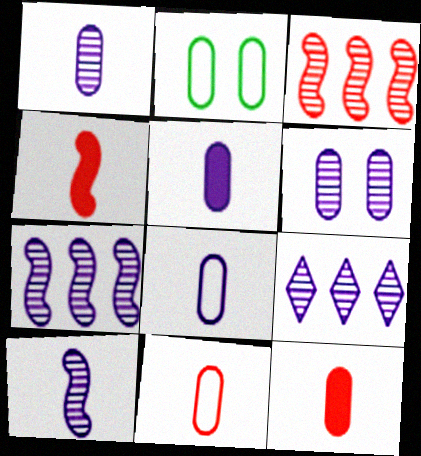[[1, 5, 8], 
[2, 4, 9], 
[6, 9, 10]]